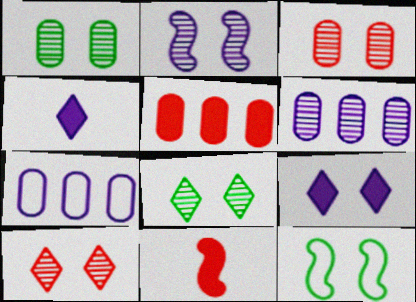[[1, 2, 10], 
[2, 3, 8], 
[2, 4, 7], 
[3, 9, 12], 
[7, 8, 11]]